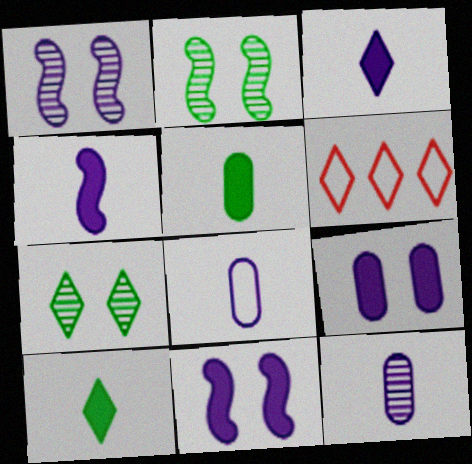[[1, 5, 6], 
[3, 6, 7]]